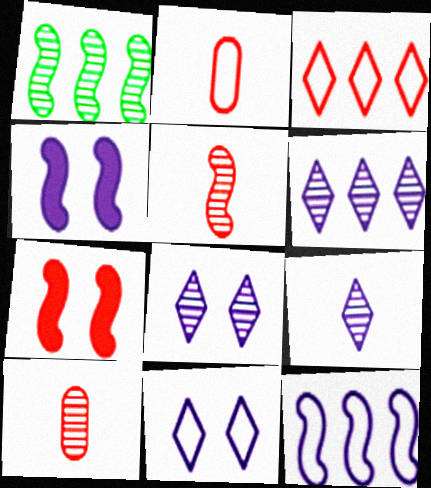[[1, 8, 10], 
[3, 7, 10], 
[6, 8, 9]]